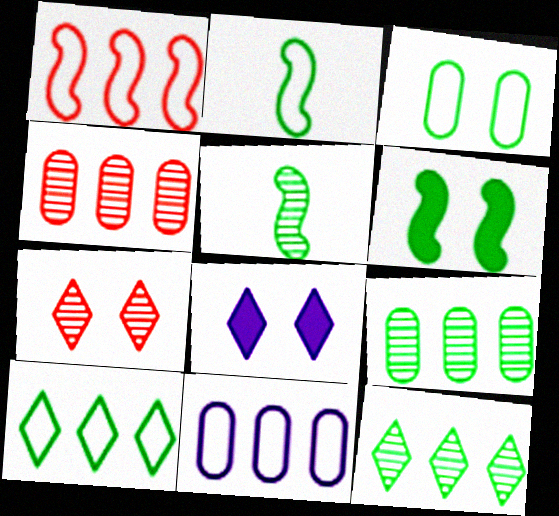[[1, 10, 11], 
[2, 3, 10], 
[2, 4, 8]]